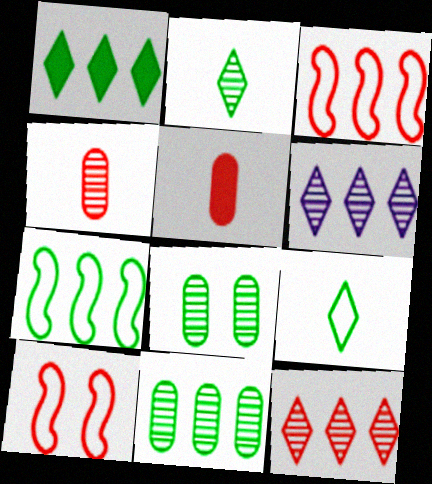[[1, 7, 11], 
[5, 10, 12]]